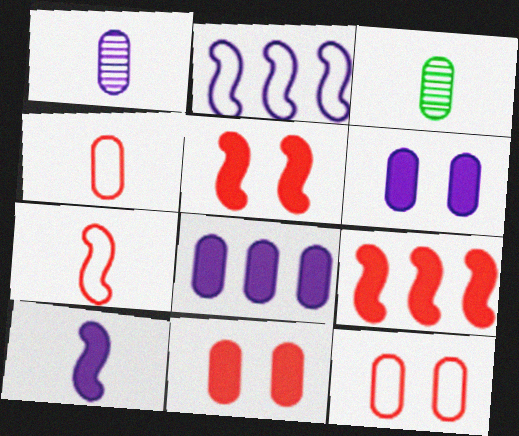[[3, 8, 12]]